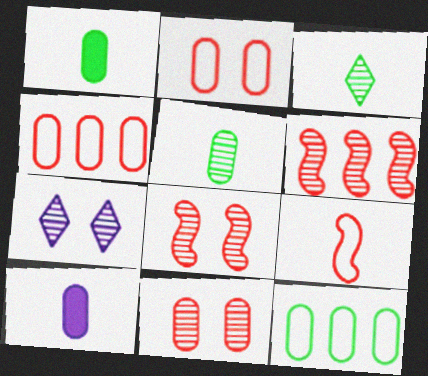[[3, 9, 10], 
[5, 6, 7], 
[10, 11, 12]]